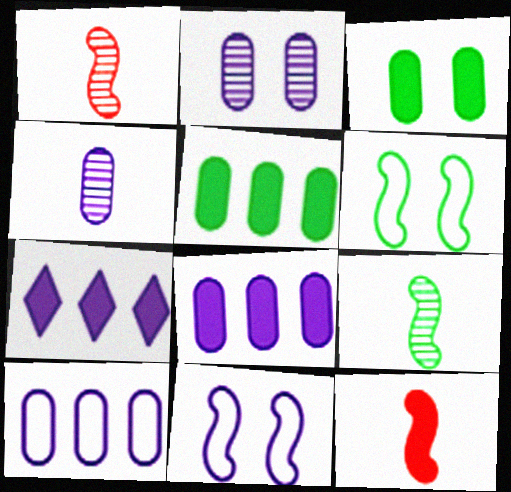[[3, 7, 12], 
[4, 7, 11]]